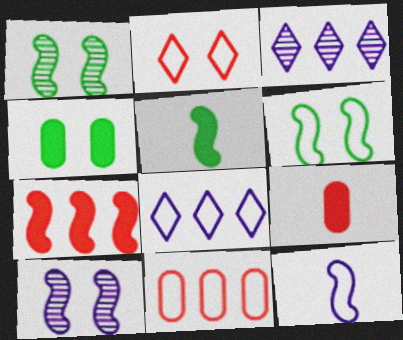[[1, 7, 12], 
[1, 8, 9], 
[2, 4, 10], 
[3, 6, 9]]